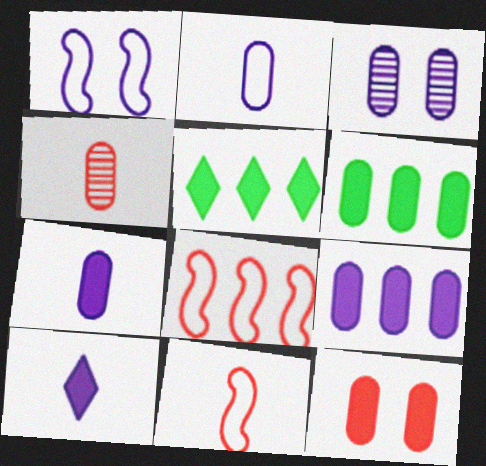[[1, 4, 5], 
[2, 3, 9], 
[3, 5, 11], 
[6, 7, 12]]